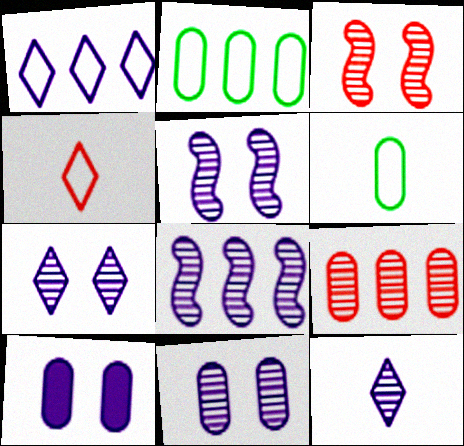[[5, 7, 11], 
[6, 9, 10], 
[8, 11, 12]]